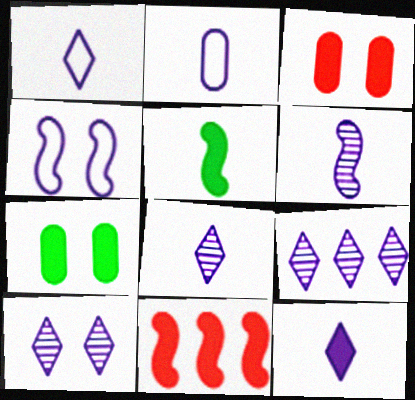[[1, 8, 12], 
[2, 6, 12], 
[7, 11, 12], 
[8, 9, 10]]